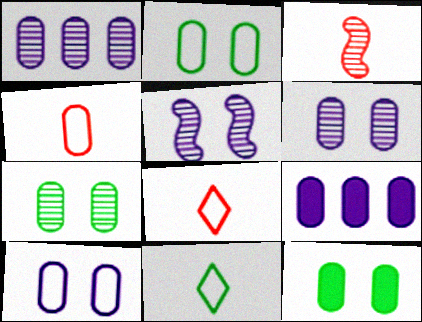[[1, 4, 12], 
[2, 7, 12], 
[4, 7, 9]]